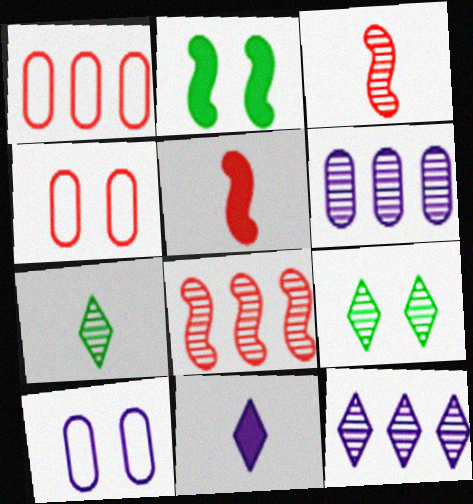[[3, 6, 9]]